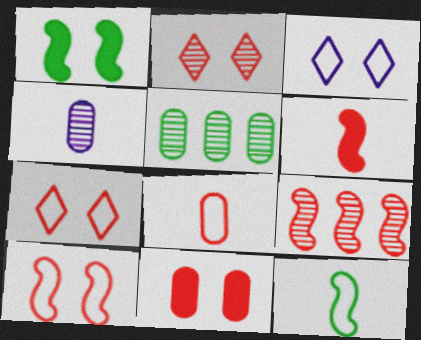[[2, 10, 11], 
[3, 5, 6], 
[6, 9, 10]]